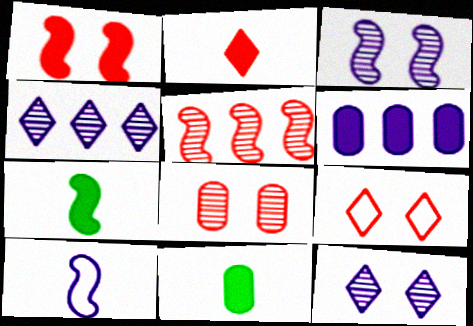[[1, 8, 9], 
[6, 10, 12]]